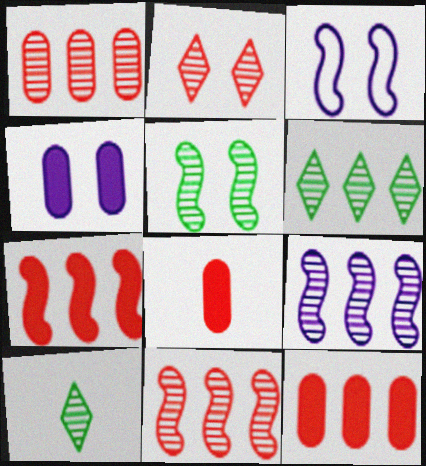[[1, 6, 9], 
[3, 6, 8], 
[3, 10, 12]]